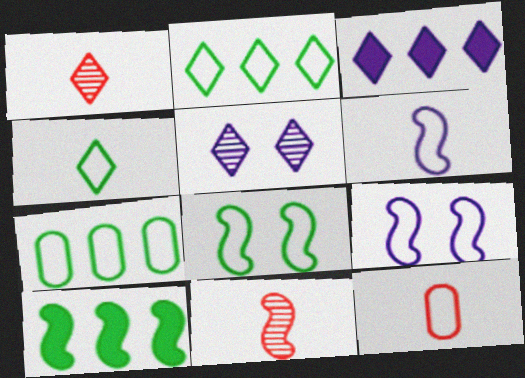[[2, 9, 12], 
[4, 6, 12], 
[4, 7, 8], 
[5, 10, 12], 
[9, 10, 11]]